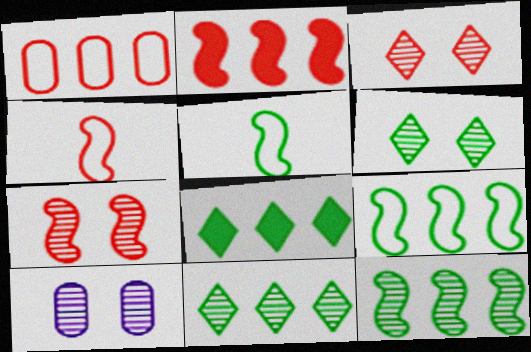[[2, 4, 7], 
[4, 8, 10], 
[6, 7, 10]]